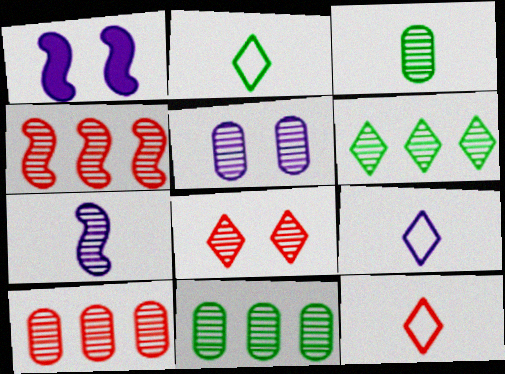[[1, 2, 10], 
[1, 11, 12], 
[2, 9, 12], 
[3, 5, 10], 
[7, 8, 11]]